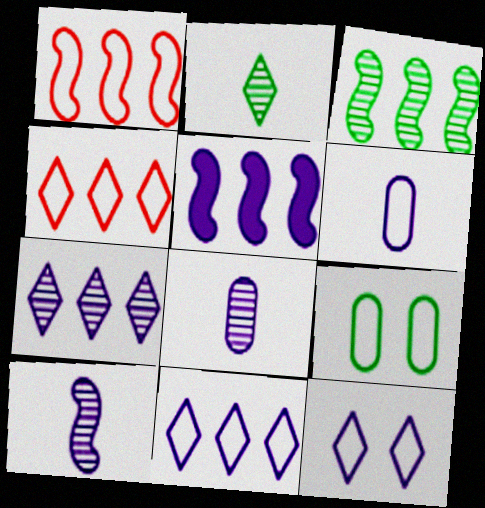[[1, 3, 5], 
[5, 8, 12]]